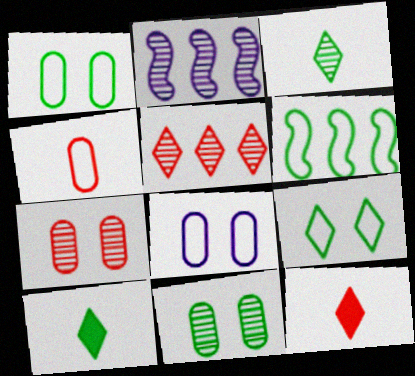[[1, 2, 12], 
[2, 3, 7], 
[6, 10, 11]]